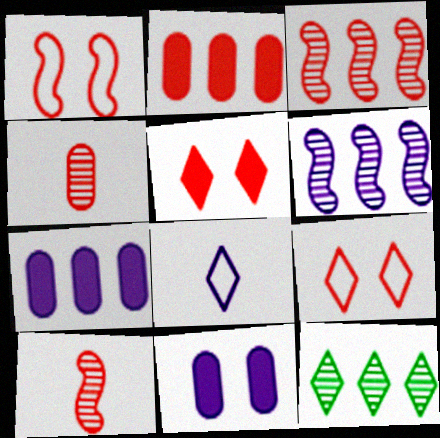[[2, 9, 10], 
[5, 8, 12], 
[6, 8, 11]]